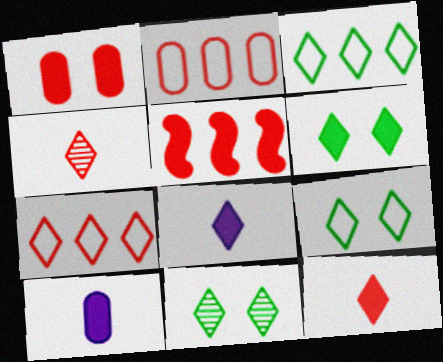[[1, 5, 12], 
[5, 6, 10], 
[6, 9, 11], 
[7, 8, 11]]